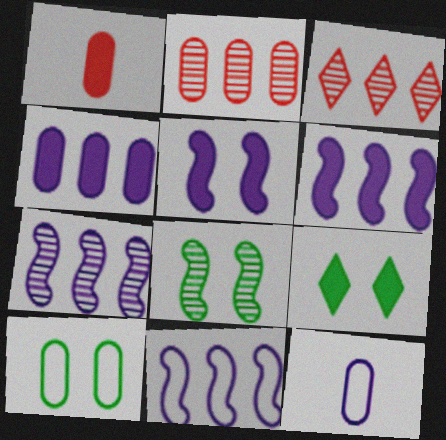[[1, 6, 9], 
[6, 7, 11], 
[8, 9, 10]]